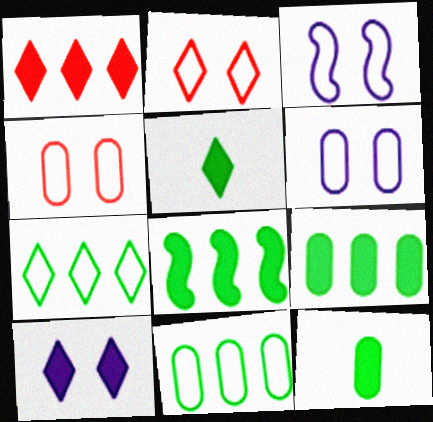[[1, 5, 10]]